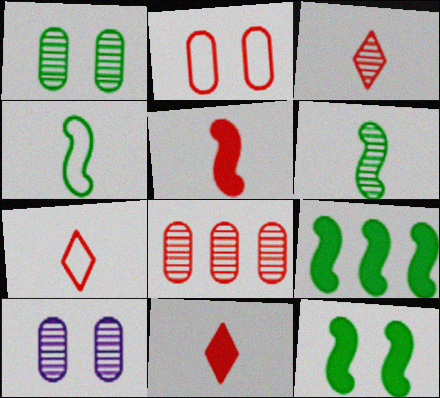[[3, 7, 11], 
[7, 9, 10]]